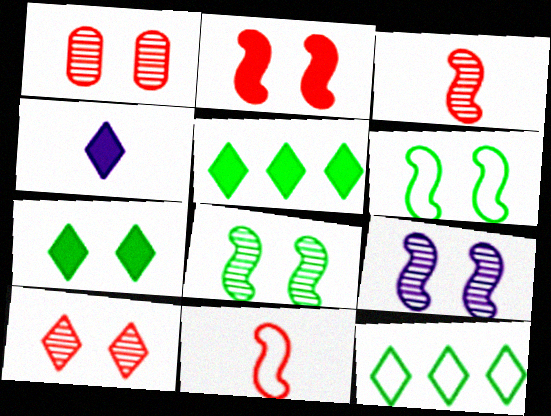[[2, 6, 9], 
[4, 10, 12]]